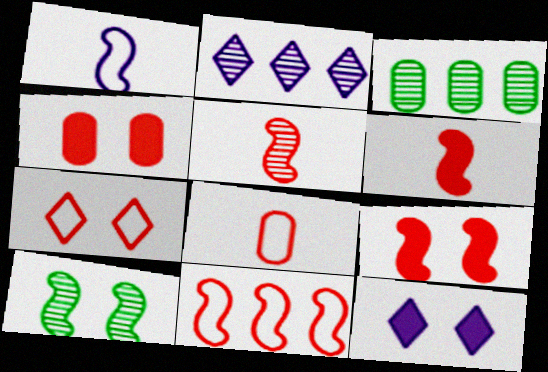[[5, 9, 11], 
[7, 8, 11]]